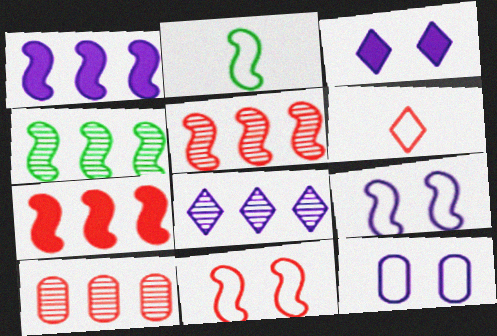[[2, 3, 10], 
[4, 8, 10]]